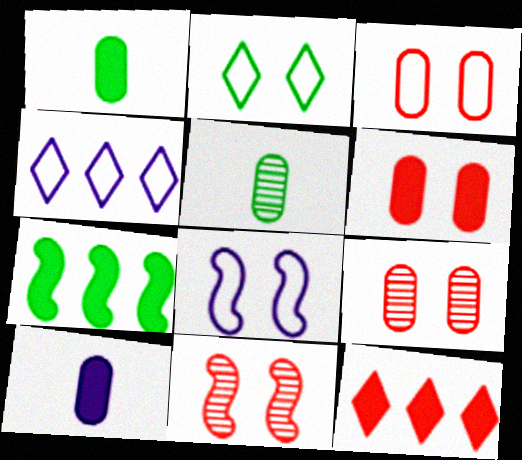[[1, 4, 11], 
[2, 3, 8], 
[2, 5, 7], 
[3, 6, 9], 
[5, 8, 12]]